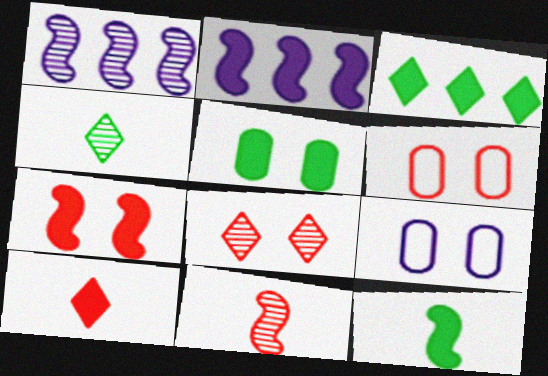[[2, 4, 6], 
[2, 5, 10], 
[2, 7, 12], 
[3, 5, 12], 
[3, 9, 11], 
[6, 7, 8]]